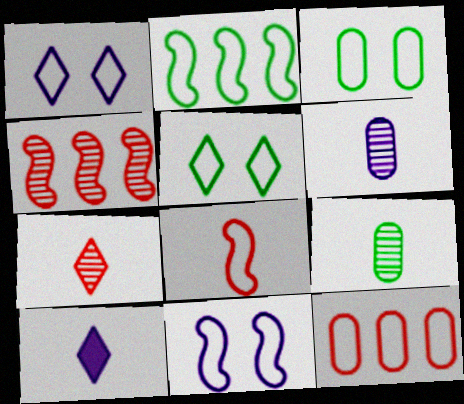[[2, 8, 11], 
[3, 4, 10], 
[8, 9, 10]]